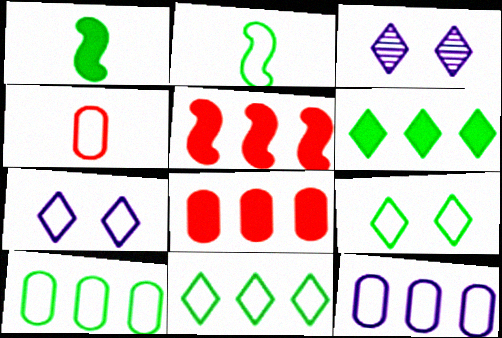[[2, 3, 8], 
[2, 9, 10]]